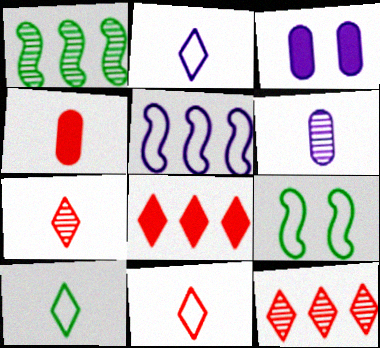[[1, 3, 11], 
[2, 10, 11], 
[6, 8, 9]]